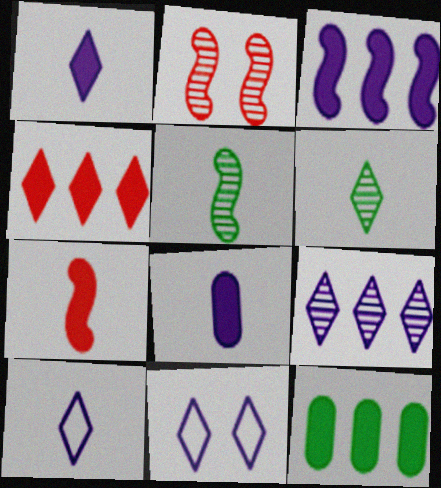[[1, 9, 11], 
[2, 10, 12], 
[3, 4, 12], 
[4, 6, 11]]